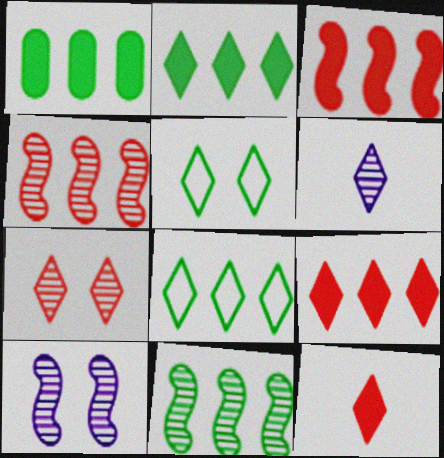[[1, 8, 11], 
[5, 6, 9]]